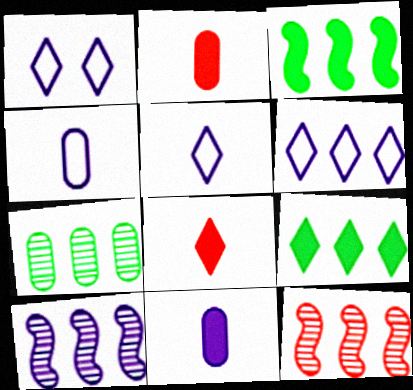[[1, 5, 6], 
[1, 10, 11]]